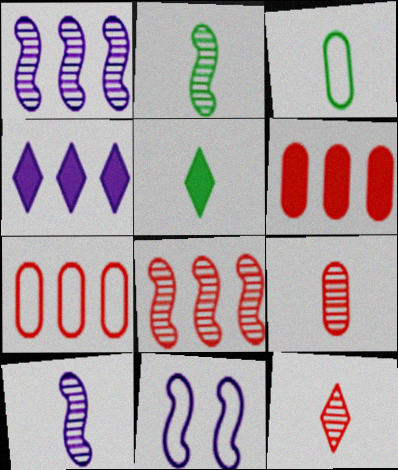[[2, 3, 5]]